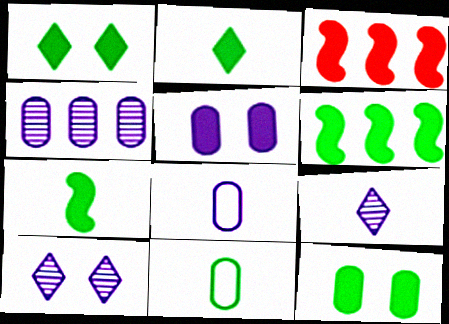[[2, 3, 5], 
[2, 6, 12], 
[3, 10, 11], 
[4, 5, 8]]